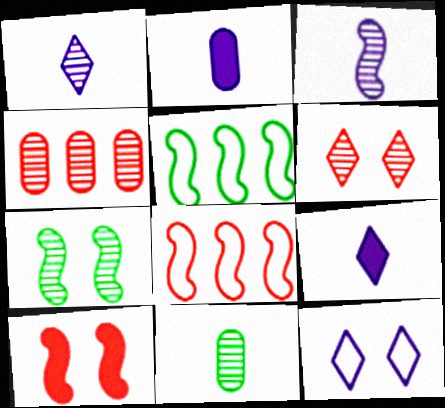[[1, 4, 7], 
[2, 5, 6], 
[3, 5, 10]]